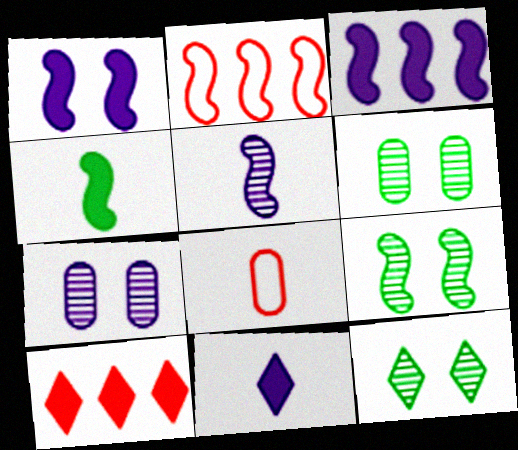[[2, 6, 11], 
[3, 8, 12], 
[6, 9, 12]]